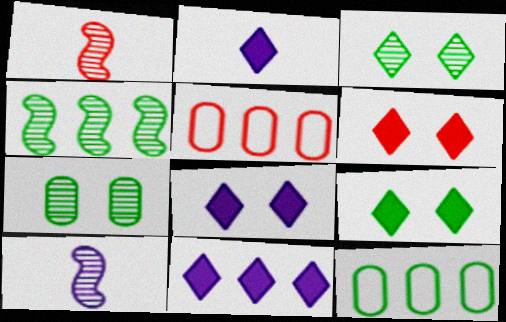[[1, 5, 6], 
[1, 8, 12], 
[2, 8, 11], 
[4, 5, 11], 
[5, 9, 10], 
[6, 8, 9], 
[6, 10, 12]]